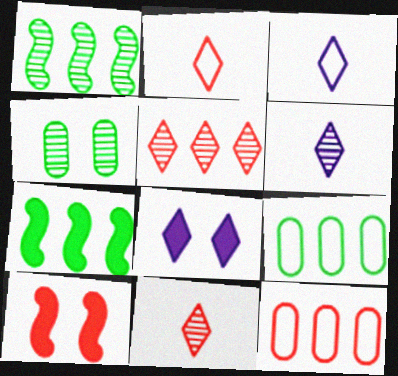[[6, 9, 10], 
[10, 11, 12]]